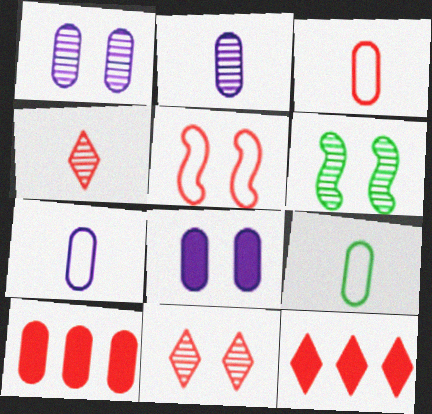[[1, 6, 11], 
[1, 9, 10], 
[3, 7, 9], 
[4, 5, 10], 
[6, 7, 12]]